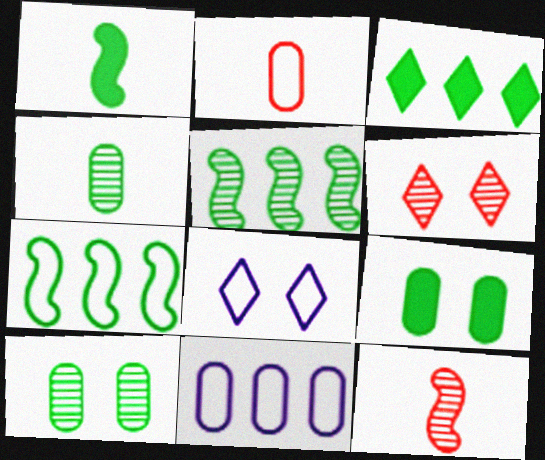[[1, 3, 9], 
[1, 6, 11], 
[2, 7, 8]]